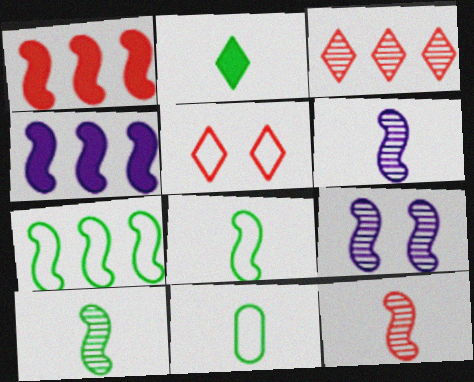[[1, 8, 9], 
[2, 10, 11], 
[6, 10, 12]]